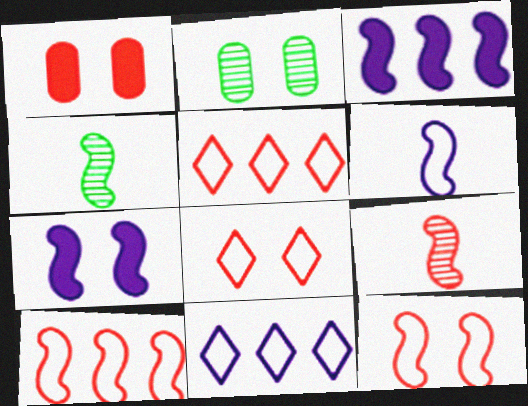[[1, 4, 11], 
[1, 5, 9], 
[2, 7, 8], 
[3, 4, 12], 
[4, 7, 10]]